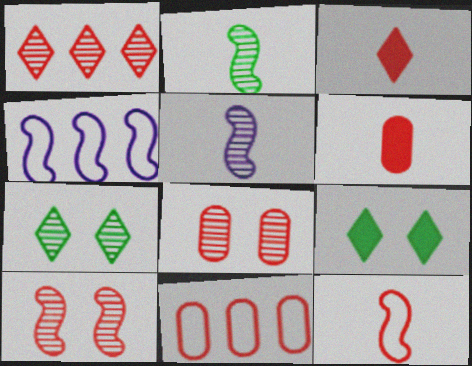[[3, 10, 11], 
[4, 6, 7], 
[5, 9, 11], 
[6, 8, 11]]